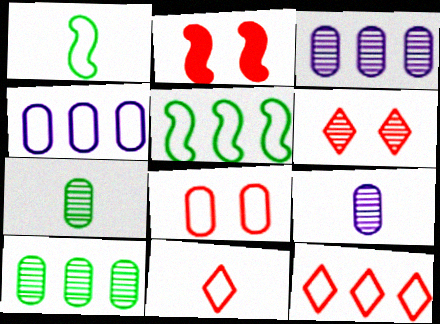[[2, 6, 8], 
[4, 5, 12]]